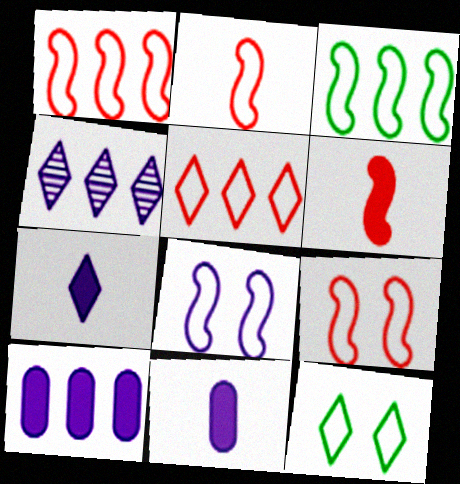[[1, 2, 9], 
[2, 3, 8], 
[4, 8, 11]]